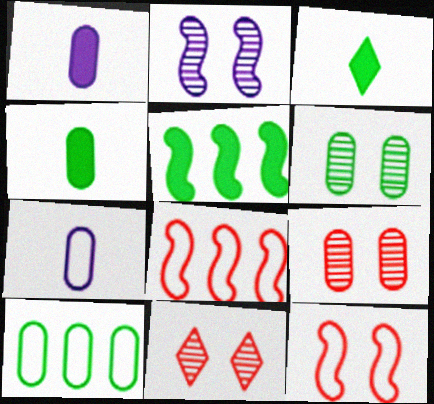[[1, 9, 10], 
[2, 6, 11], 
[4, 6, 10], 
[5, 7, 11]]